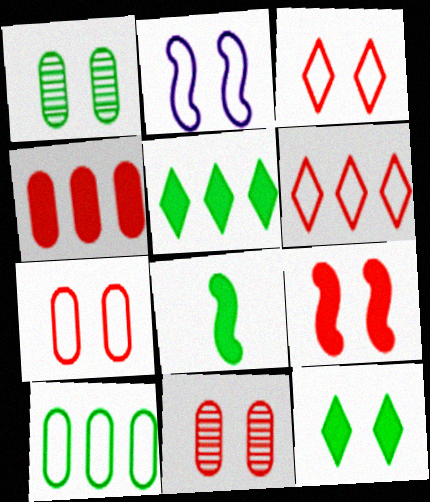[[2, 11, 12], 
[3, 9, 11]]